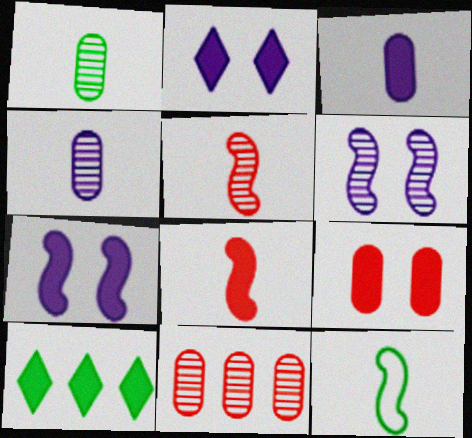[[2, 11, 12]]